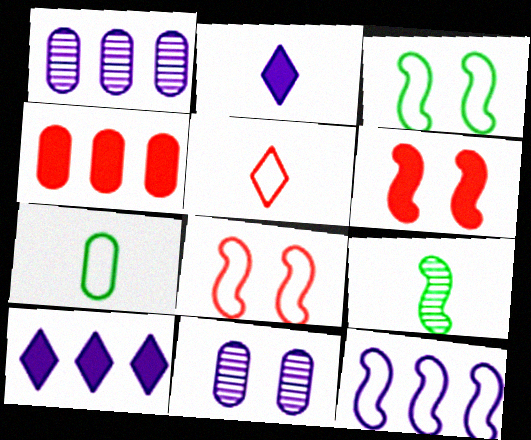[[1, 10, 12], 
[2, 11, 12], 
[4, 7, 11], 
[6, 9, 12]]